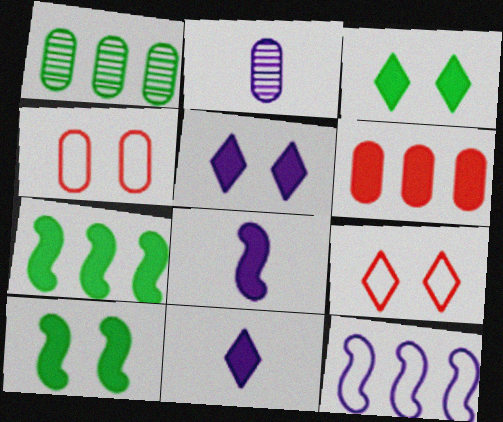[[1, 8, 9], 
[2, 5, 12], 
[2, 7, 9], 
[3, 6, 8], 
[6, 10, 11]]